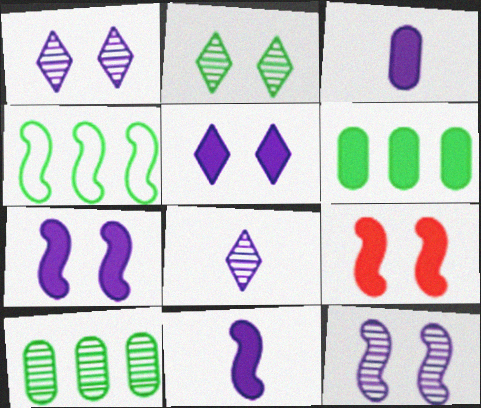[]